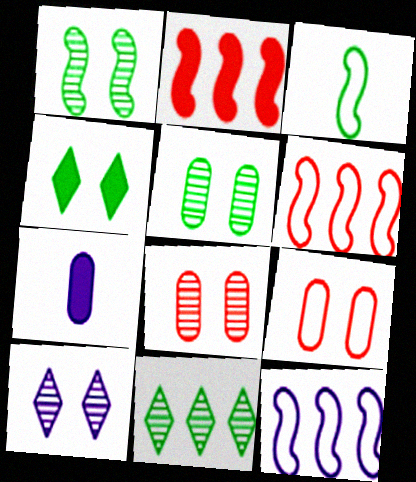[[1, 8, 10], 
[2, 4, 7], 
[7, 10, 12]]